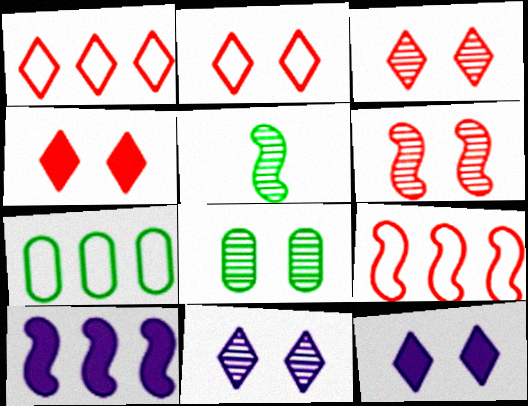[[2, 3, 4], 
[6, 8, 11]]